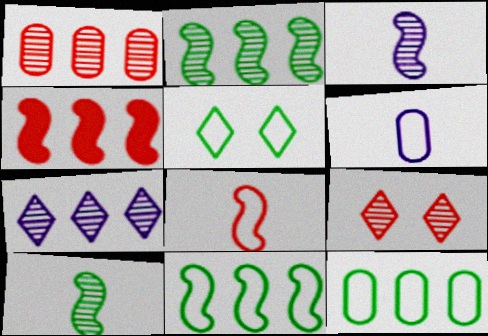[[1, 2, 7], 
[4, 7, 12]]